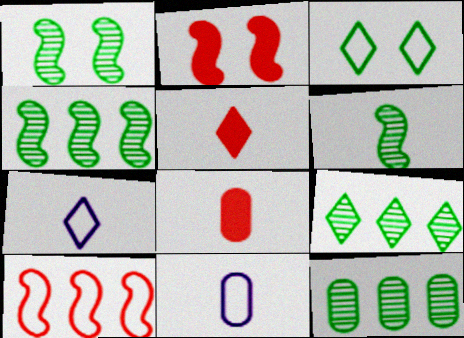[[1, 4, 6], 
[2, 7, 12], 
[2, 9, 11], 
[3, 10, 11], 
[4, 9, 12], 
[5, 6, 11], 
[6, 7, 8]]